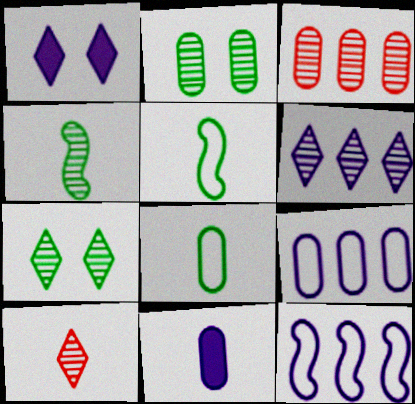[[1, 3, 5], 
[5, 10, 11], 
[6, 7, 10]]